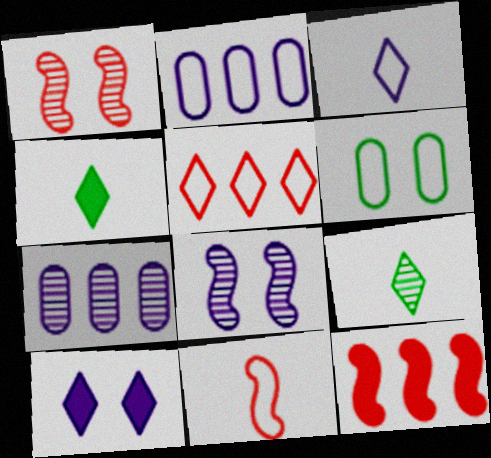[[1, 2, 4], 
[1, 6, 10], 
[1, 7, 9], 
[1, 11, 12], 
[5, 9, 10]]